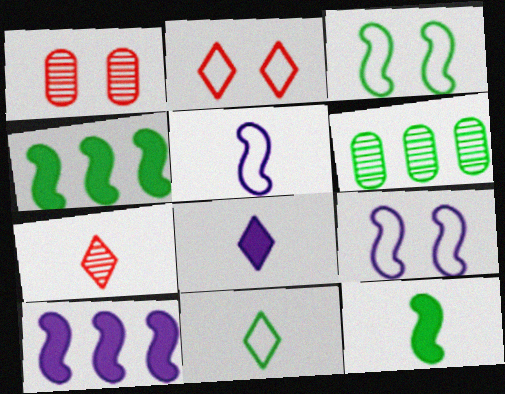[[1, 10, 11], 
[7, 8, 11]]